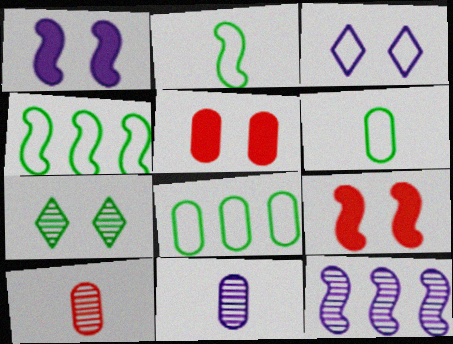[[2, 9, 12], 
[5, 8, 11], 
[7, 10, 12]]